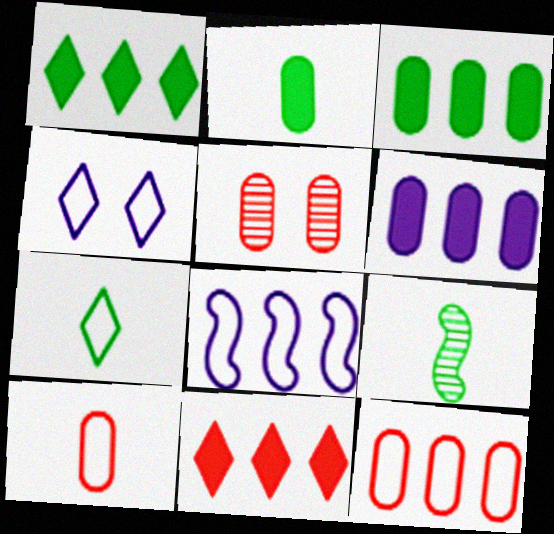[[2, 7, 9]]